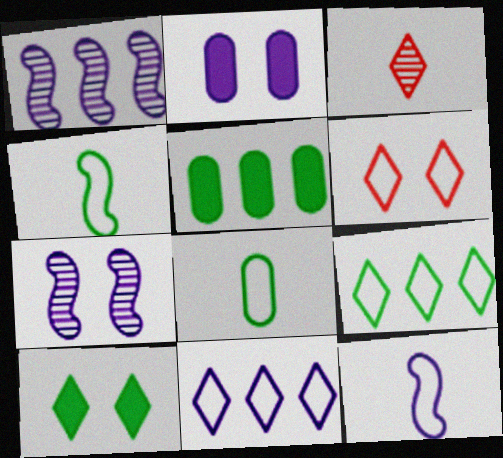[[3, 10, 11]]